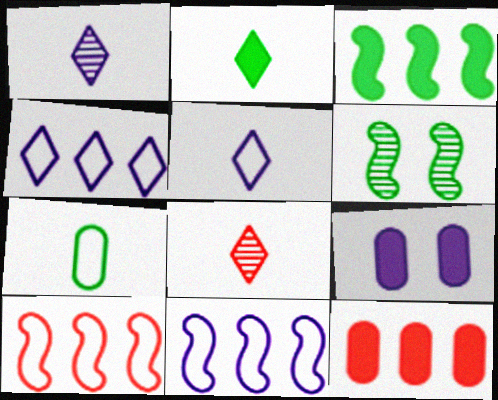[[1, 9, 11], 
[2, 5, 8], 
[5, 6, 12]]